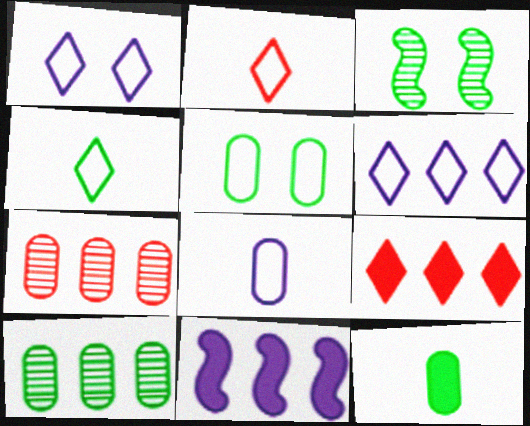[[3, 8, 9], 
[5, 10, 12]]